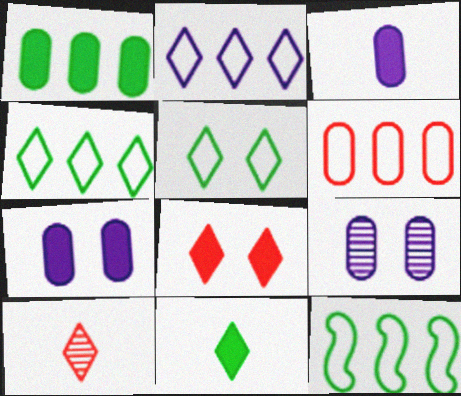[[2, 6, 12], 
[7, 10, 12]]